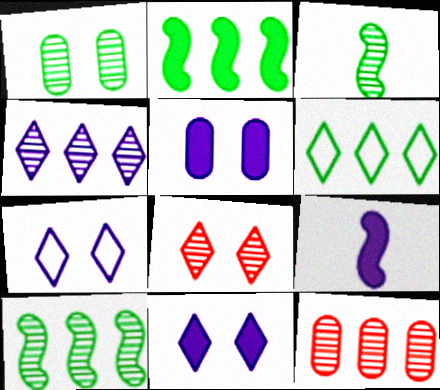[[4, 10, 12]]